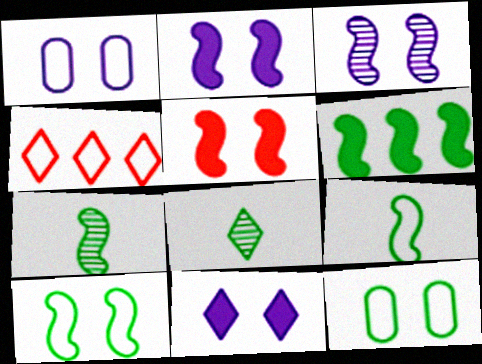[[1, 3, 11], 
[1, 4, 9], 
[3, 5, 10], 
[4, 8, 11], 
[6, 7, 10], 
[6, 8, 12]]